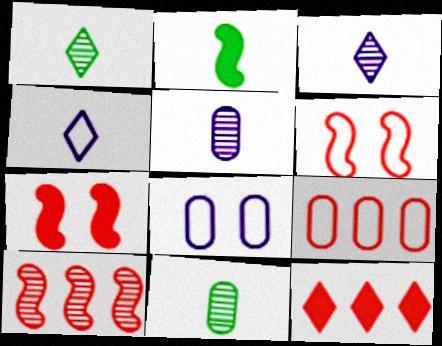[[9, 10, 12]]